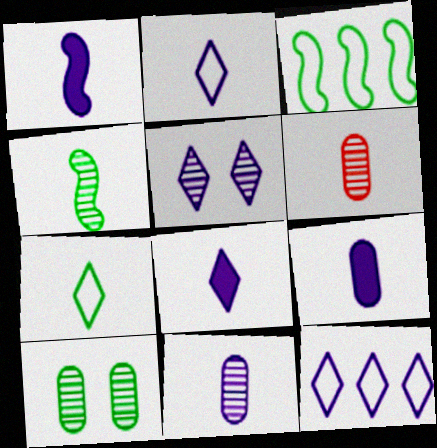[[1, 2, 11], 
[1, 6, 7], 
[1, 8, 9], 
[5, 8, 12]]